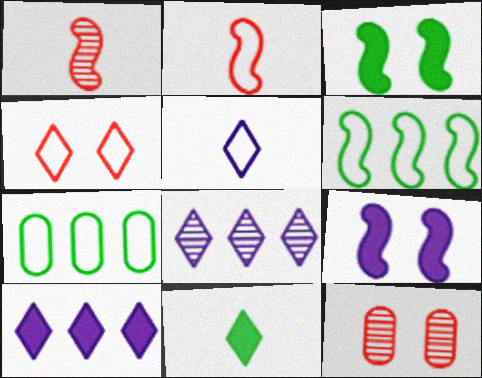[[1, 6, 9], 
[4, 8, 11]]